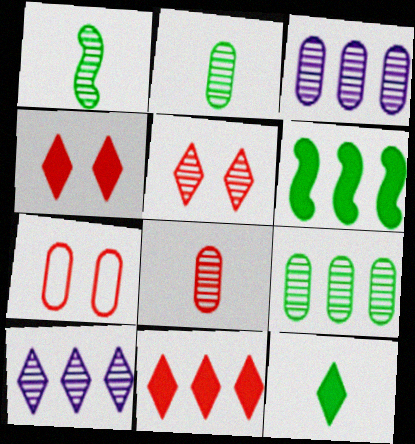[[1, 3, 5]]